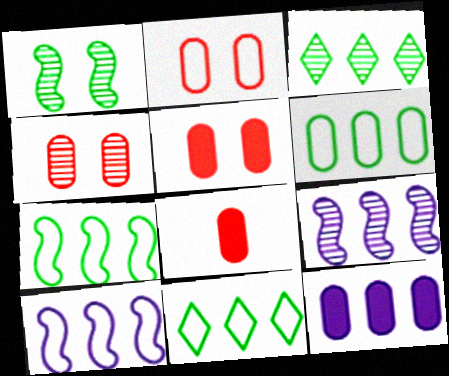[[2, 4, 5], 
[6, 7, 11]]